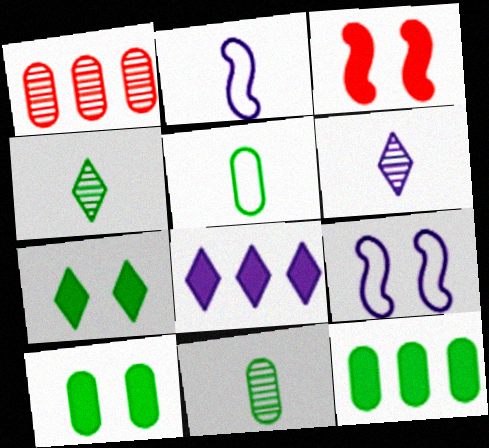[[1, 2, 7]]